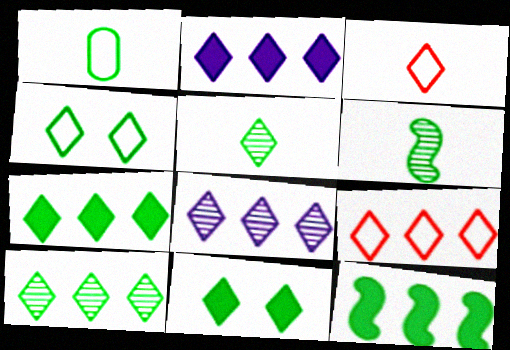[[2, 9, 10], 
[3, 8, 11], 
[4, 5, 7], 
[7, 8, 9]]